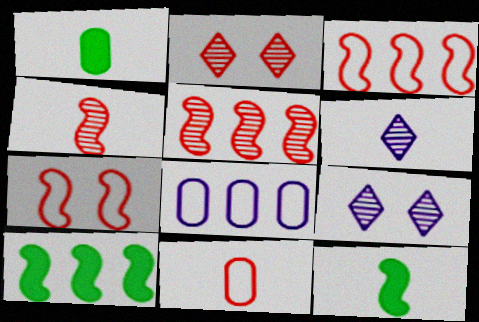[[1, 3, 9], 
[2, 8, 12], 
[6, 11, 12], 
[9, 10, 11]]